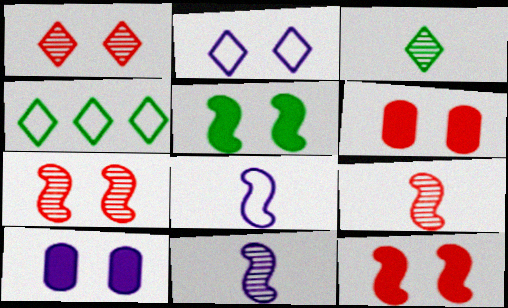[[4, 6, 11], 
[4, 9, 10]]